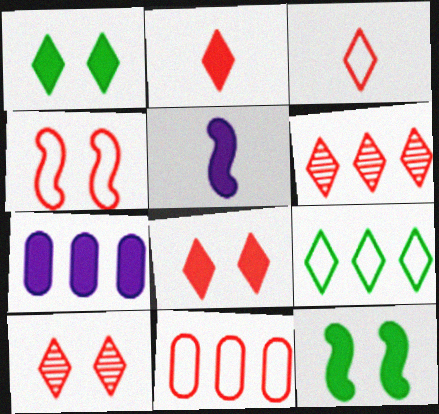[[2, 7, 12], 
[3, 4, 11], 
[3, 6, 8]]